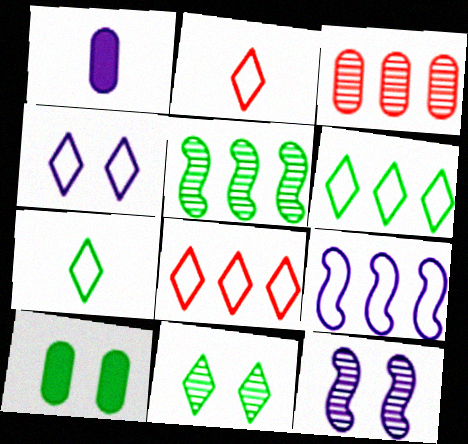[[2, 4, 6], 
[4, 7, 8], 
[5, 7, 10]]